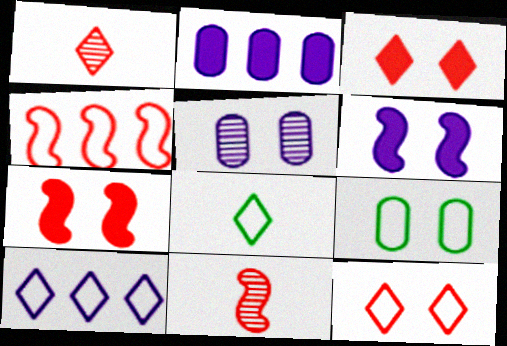[[4, 7, 11], 
[8, 10, 12]]